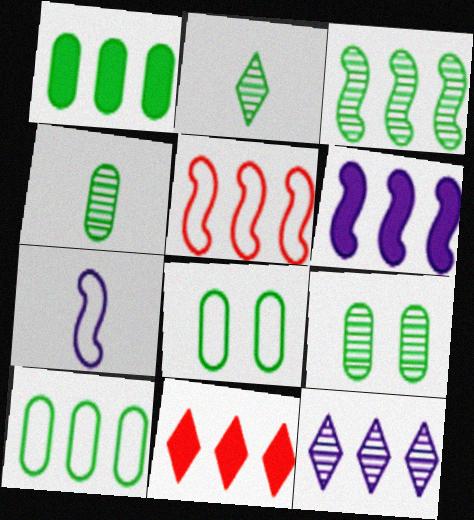[[1, 4, 8], 
[1, 5, 12], 
[1, 6, 11], 
[2, 3, 9], 
[3, 5, 6], 
[7, 9, 11]]